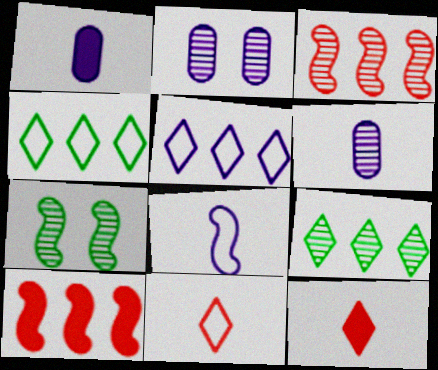[[7, 8, 10]]